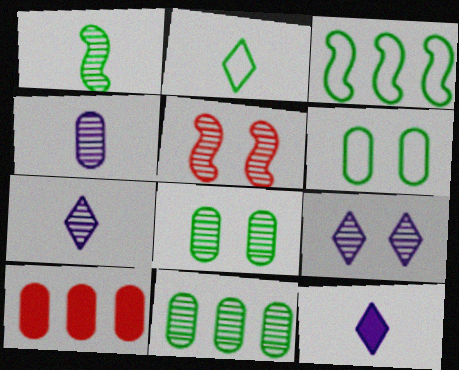[[2, 3, 6], 
[4, 6, 10], 
[5, 7, 11], 
[5, 8, 9]]